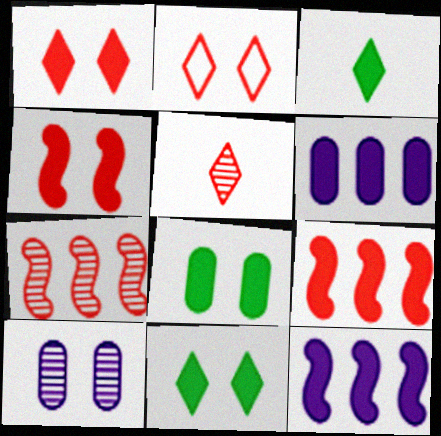[[3, 4, 6]]